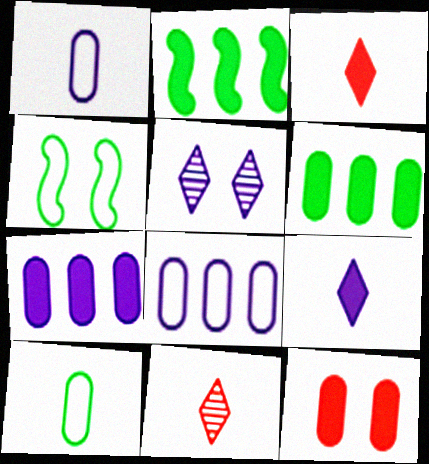[[2, 9, 12], 
[4, 5, 12], 
[4, 7, 11]]